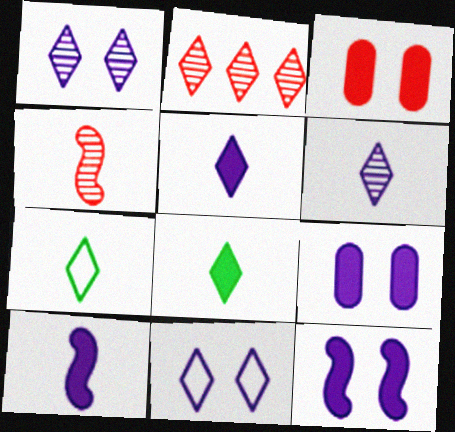[[2, 8, 11]]